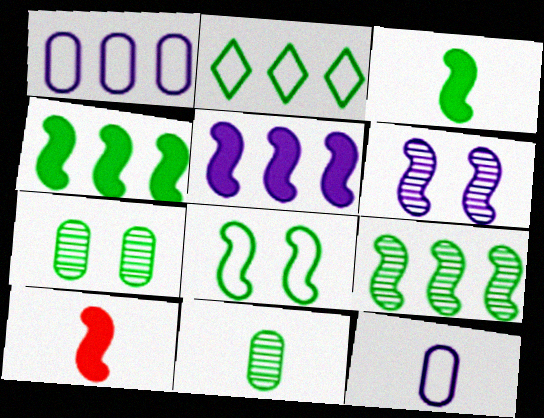[[2, 3, 7], 
[3, 8, 9]]